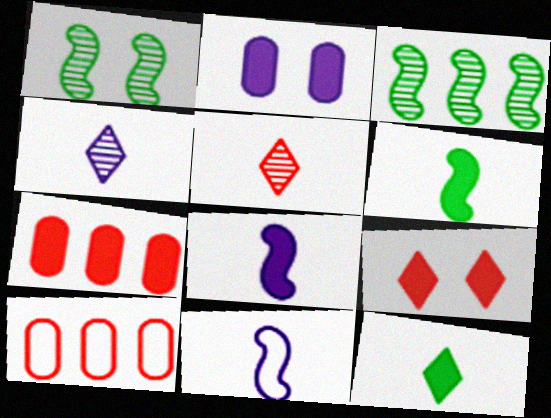[]